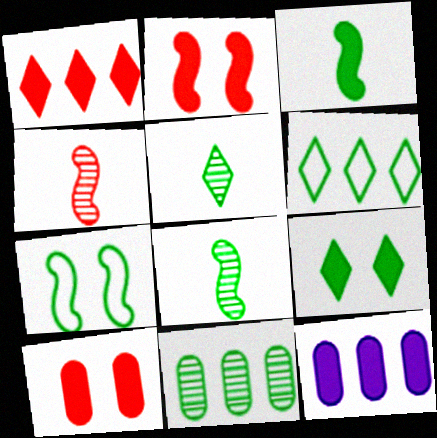[[5, 6, 9]]